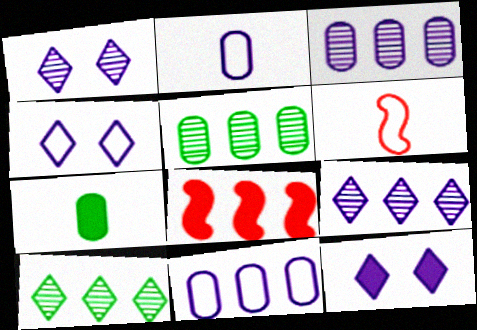[[1, 4, 12], 
[5, 6, 12], 
[7, 8, 12], 
[8, 10, 11]]